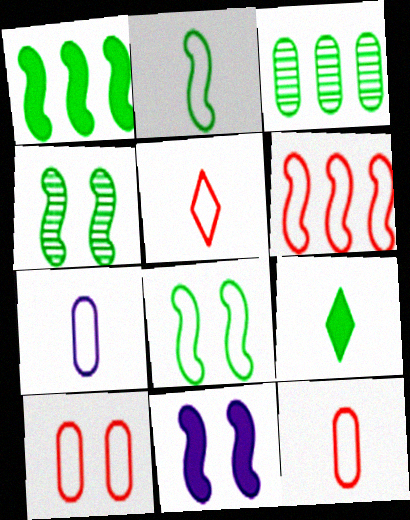[[1, 2, 4], 
[2, 5, 7], 
[3, 5, 11], 
[3, 8, 9], 
[5, 6, 10]]